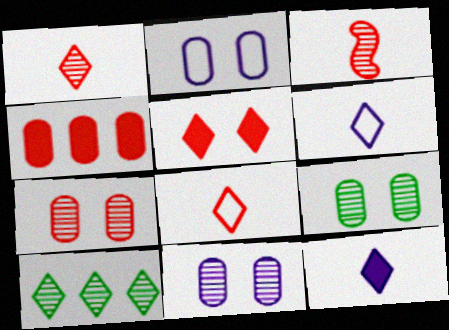[[3, 10, 11], 
[5, 6, 10], 
[7, 9, 11]]